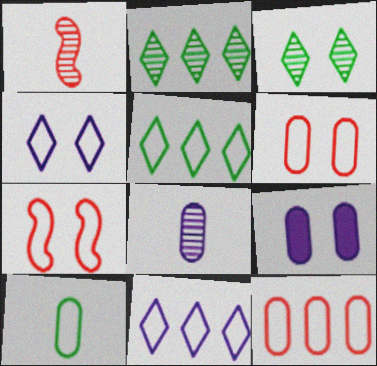[[1, 5, 9], 
[3, 7, 9], 
[7, 10, 11]]